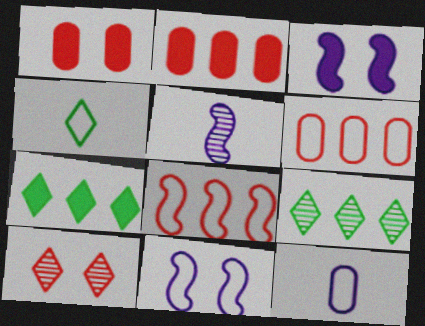[[4, 6, 11]]